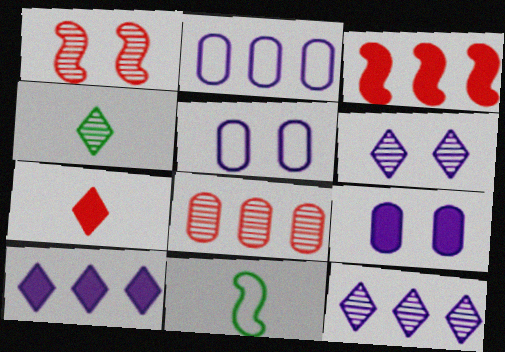[[3, 4, 5]]